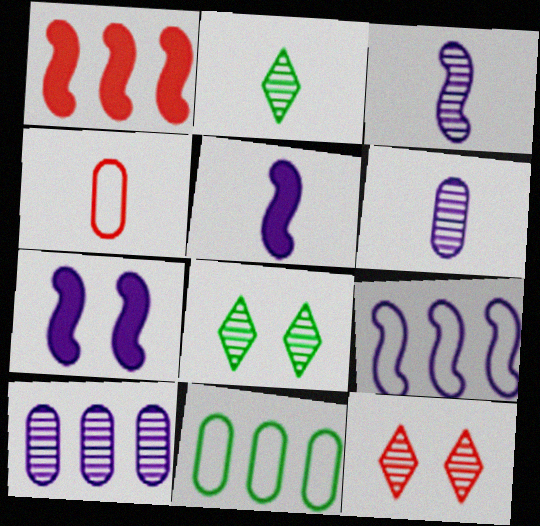[[1, 4, 12], 
[2, 4, 5], 
[3, 7, 9], 
[5, 11, 12]]